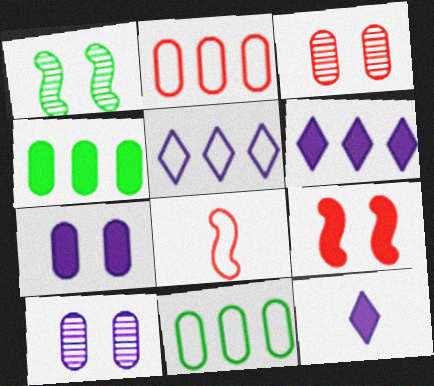[[1, 2, 12], 
[4, 9, 12]]